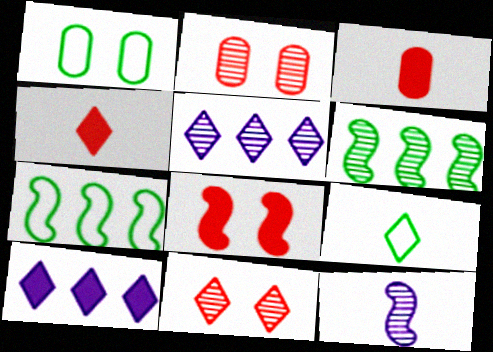[[1, 7, 9], 
[3, 9, 12], 
[7, 8, 12], 
[9, 10, 11]]